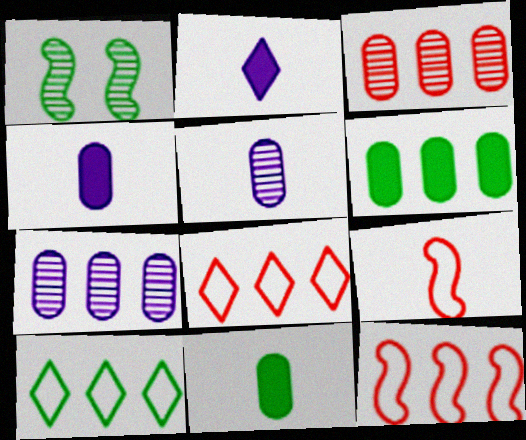[[1, 4, 8], 
[1, 10, 11]]